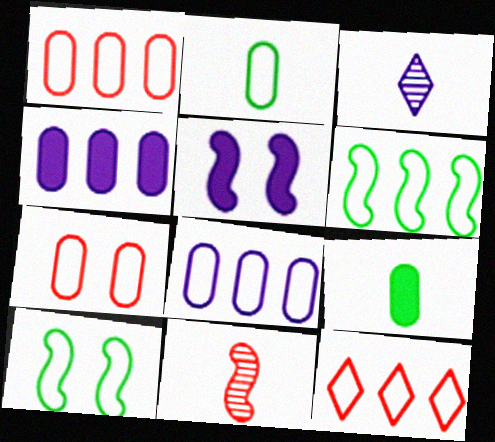[[2, 7, 8], 
[3, 5, 8], 
[5, 6, 11], 
[6, 8, 12]]